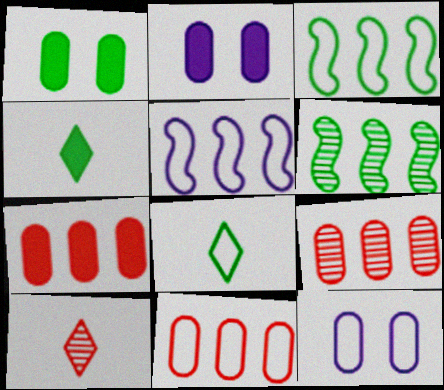[[1, 5, 10], 
[1, 6, 8], 
[2, 3, 10], 
[7, 9, 11]]